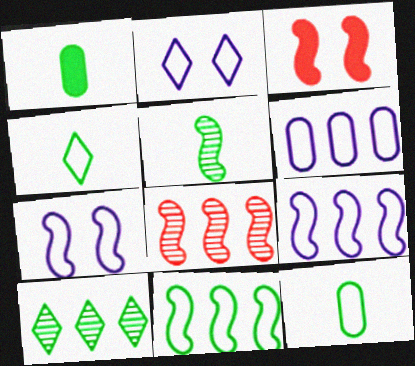[[1, 2, 8], 
[1, 4, 5], 
[3, 5, 9]]